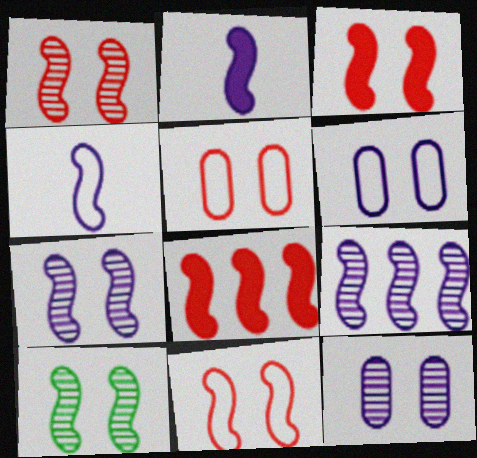[[1, 3, 11], 
[1, 7, 10], 
[4, 8, 10]]